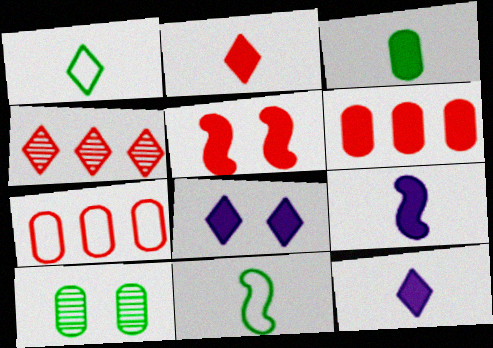[[1, 4, 8], 
[2, 3, 9], 
[2, 5, 6]]